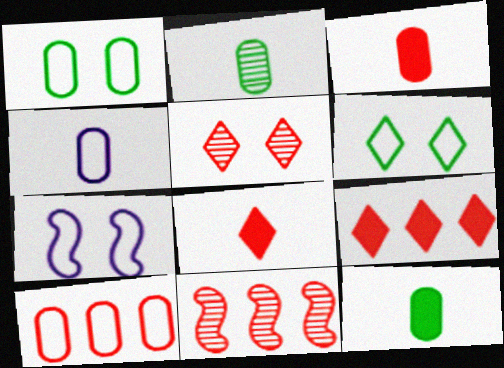[[1, 4, 10], 
[2, 3, 4], 
[2, 7, 9], 
[9, 10, 11]]